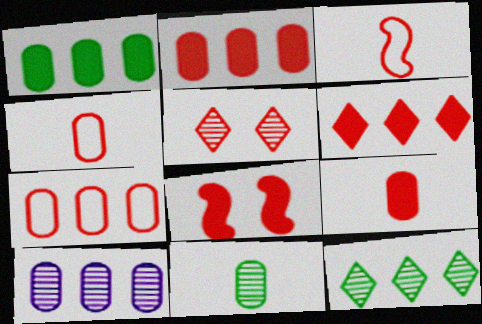[[1, 7, 10], 
[2, 3, 5], 
[6, 8, 9]]